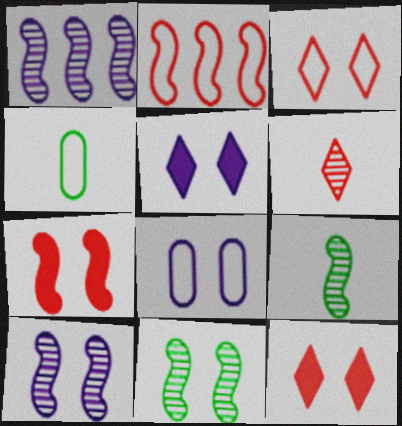[[1, 4, 12], 
[5, 8, 10], 
[8, 11, 12]]